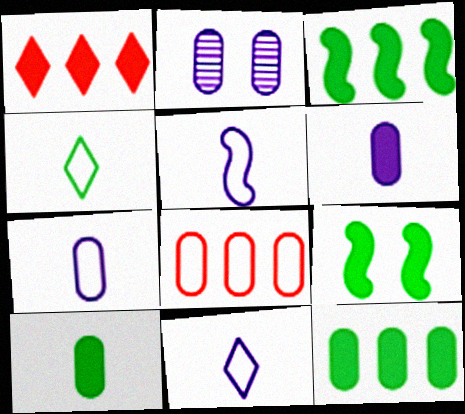[[1, 6, 9], 
[2, 8, 10], 
[5, 7, 11]]